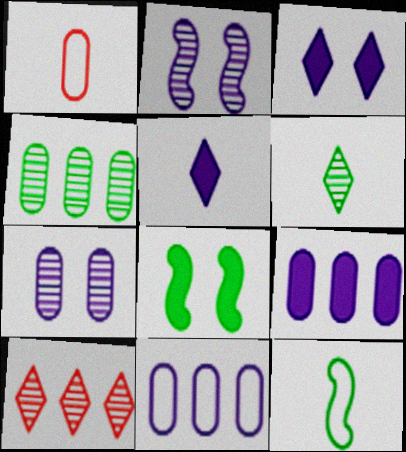[[2, 5, 11]]